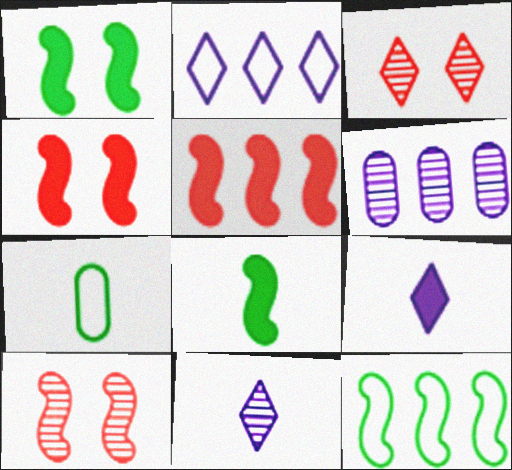[]